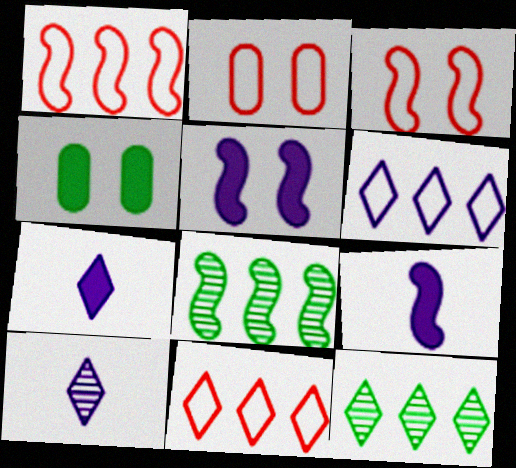[[1, 4, 10], 
[2, 7, 8], 
[2, 9, 12], 
[3, 8, 9]]